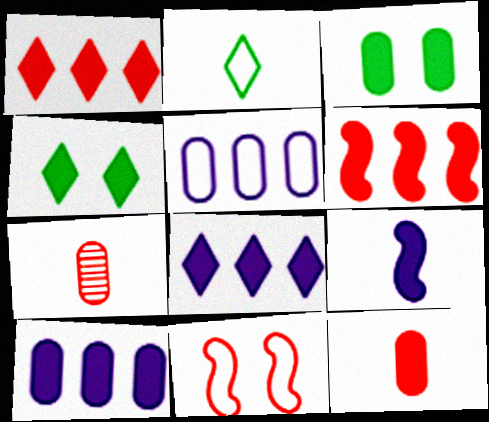[[1, 3, 9], 
[1, 7, 11], 
[2, 5, 11], 
[2, 7, 9], 
[3, 5, 7], 
[3, 10, 12]]